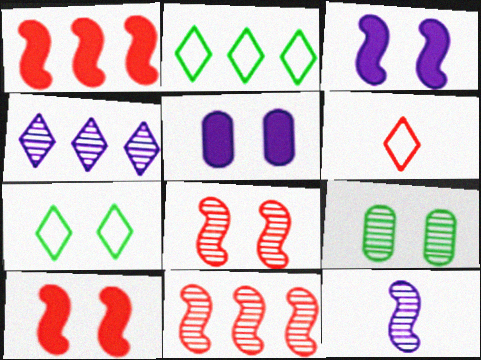[[5, 7, 8]]